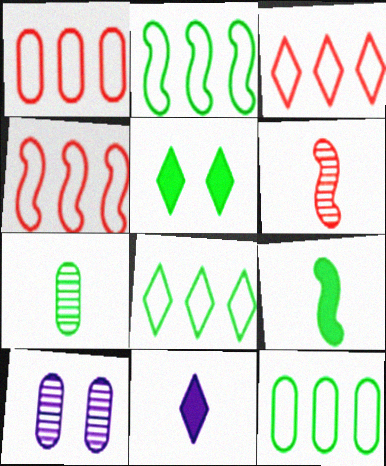[[1, 3, 4], 
[2, 5, 7], 
[2, 8, 12], 
[3, 9, 10]]